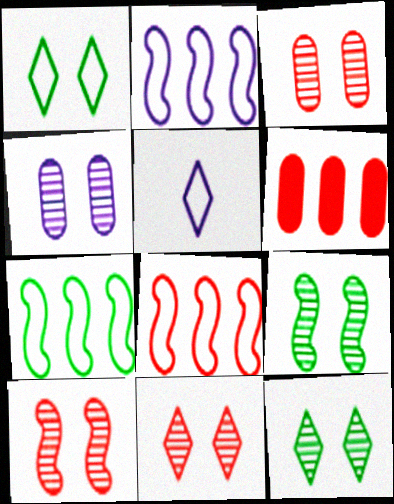[[2, 7, 8], 
[3, 10, 11], 
[4, 9, 11], 
[4, 10, 12], 
[5, 6, 9]]